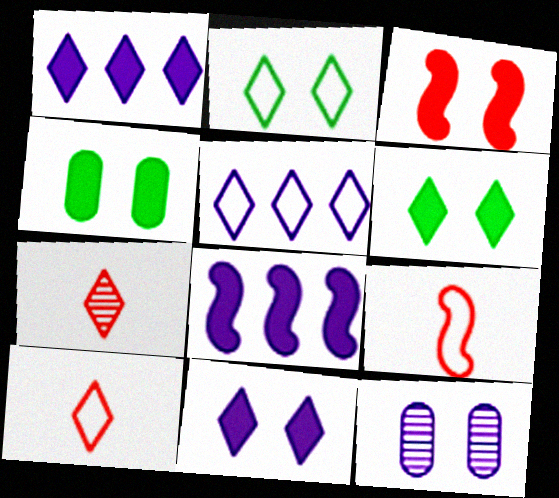[[1, 2, 7], 
[2, 3, 12], 
[2, 5, 10], 
[3, 4, 11], 
[5, 6, 7]]